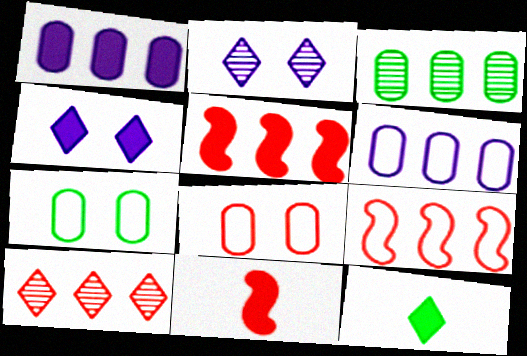[[8, 10, 11]]